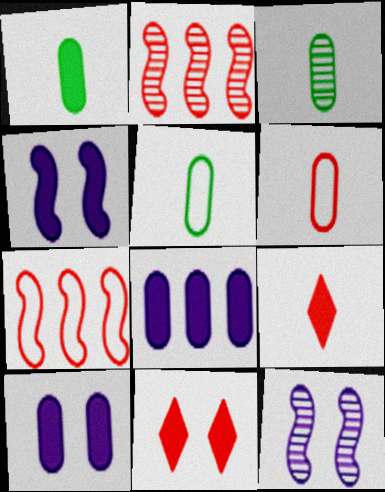[[1, 3, 5], 
[2, 6, 11]]